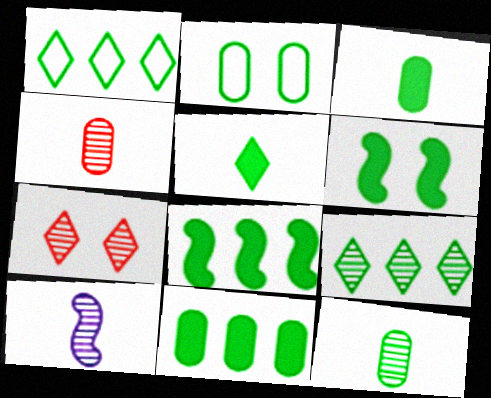[[1, 6, 12], 
[2, 11, 12], 
[5, 6, 11]]